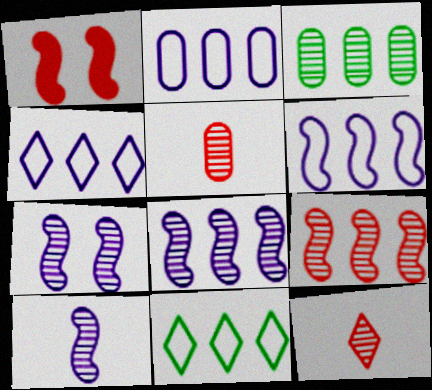[[2, 4, 6], 
[3, 7, 12], 
[7, 8, 10]]